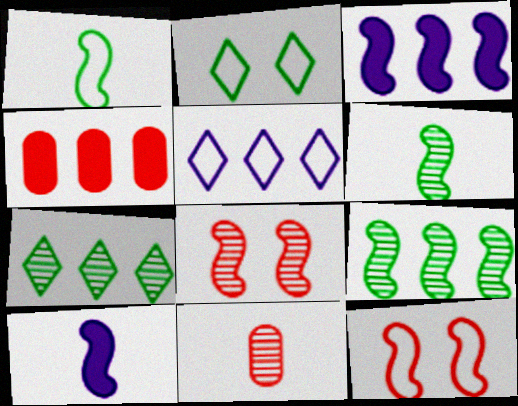[[1, 3, 8], 
[2, 3, 11], 
[3, 6, 12], 
[4, 5, 9], 
[9, 10, 12]]